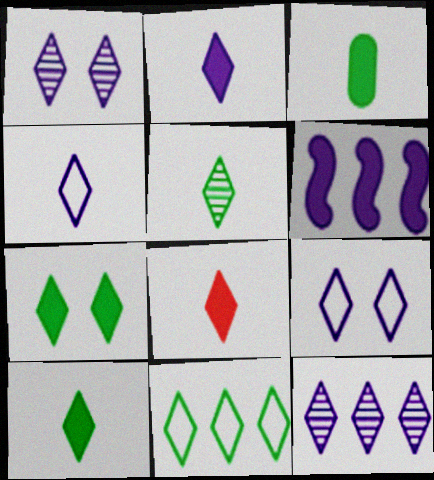[[1, 8, 11], 
[2, 8, 10], 
[2, 9, 12], 
[4, 5, 8], 
[5, 7, 11]]